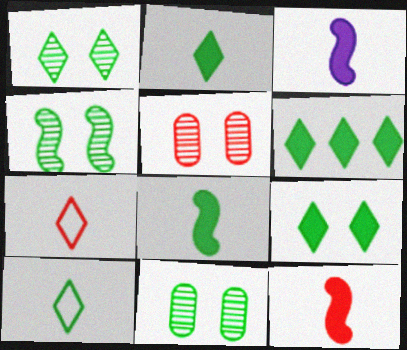[[1, 4, 11], 
[1, 6, 10], 
[2, 6, 9], 
[3, 8, 12]]